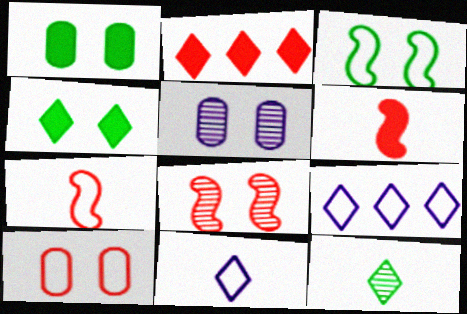[[1, 5, 10]]